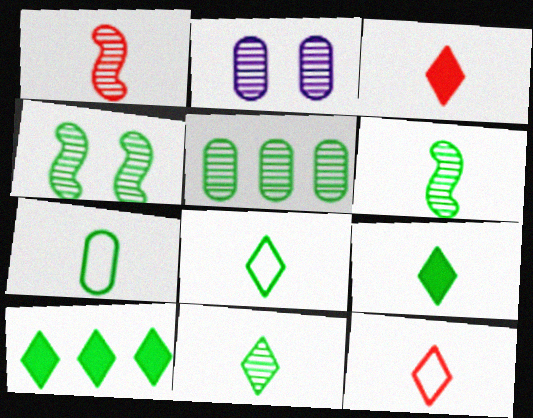[[4, 5, 11], 
[4, 7, 10], 
[6, 7, 9], 
[8, 9, 11]]